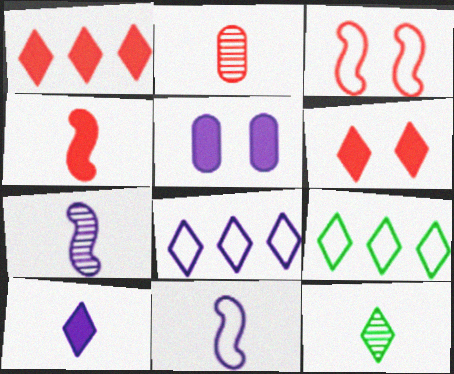[[1, 2, 3], 
[2, 7, 12], 
[5, 7, 8], 
[6, 8, 12]]